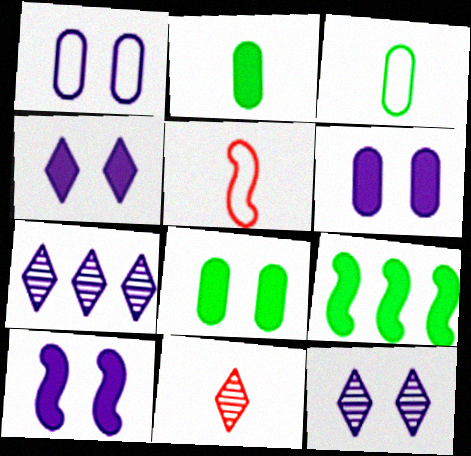[[1, 9, 11], 
[1, 10, 12], 
[4, 6, 10], 
[5, 7, 8]]